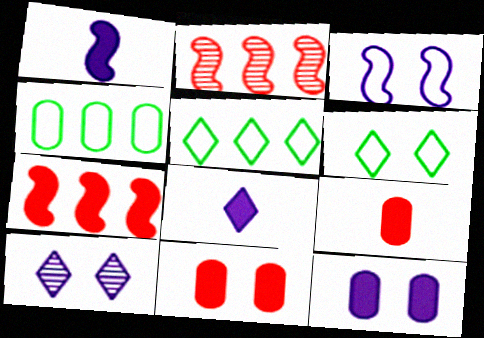[[3, 10, 12]]